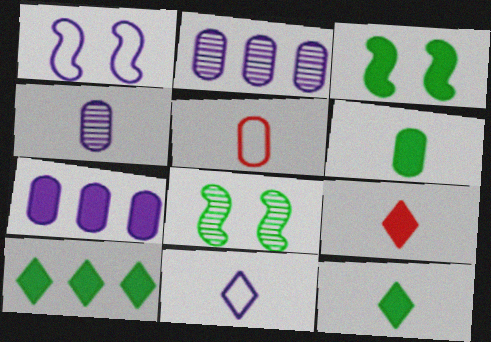[[3, 6, 10], 
[3, 7, 9], 
[4, 5, 6]]